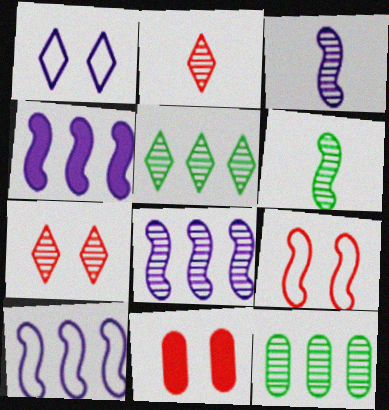[[3, 7, 12], 
[4, 6, 9], 
[4, 8, 10], 
[7, 9, 11]]